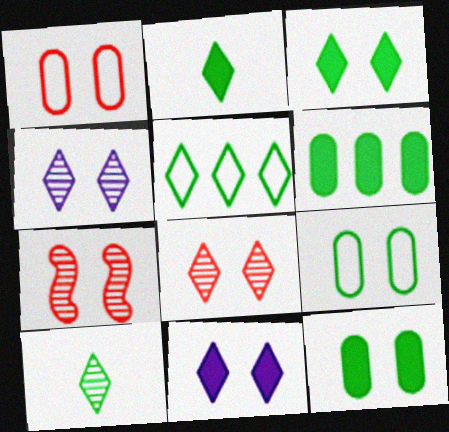[[3, 5, 10], 
[7, 9, 11]]